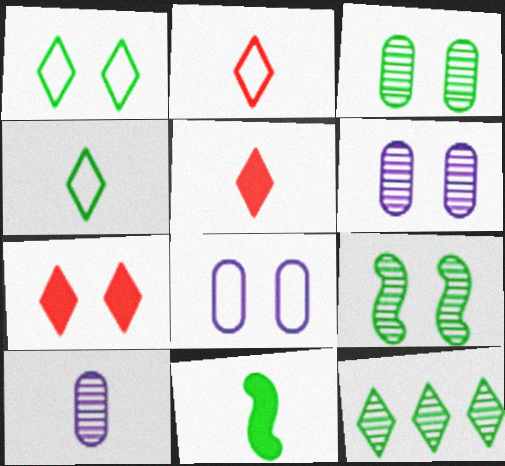[[2, 10, 11], 
[7, 8, 9]]